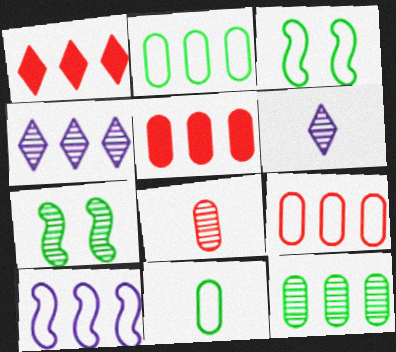[[1, 10, 12], 
[3, 5, 6], 
[4, 7, 8]]